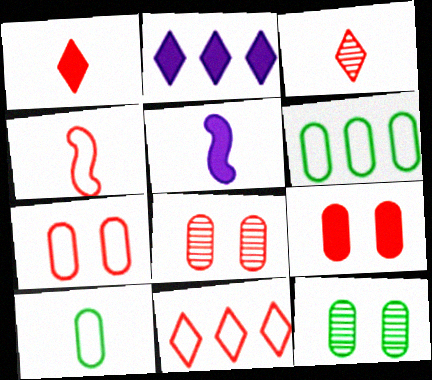[[2, 4, 12], 
[3, 5, 10], 
[4, 7, 11], 
[5, 11, 12], 
[7, 8, 9]]